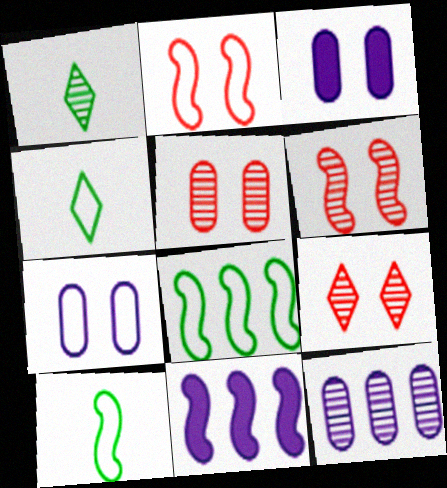[[1, 6, 12], 
[4, 5, 11], 
[5, 6, 9], 
[6, 10, 11]]